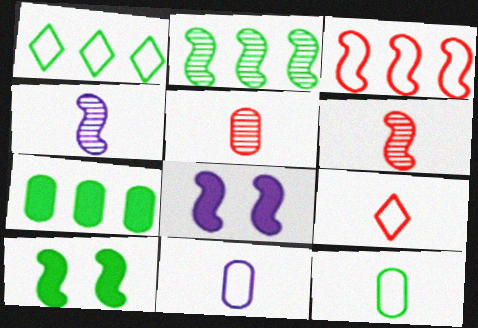[[1, 2, 7], 
[1, 5, 8], 
[3, 4, 10]]